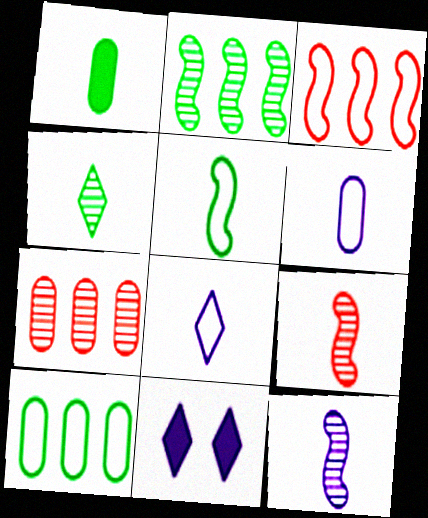[[1, 4, 5], 
[1, 8, 9], 
[5, 7, 11], 
[9, 10, 11]]